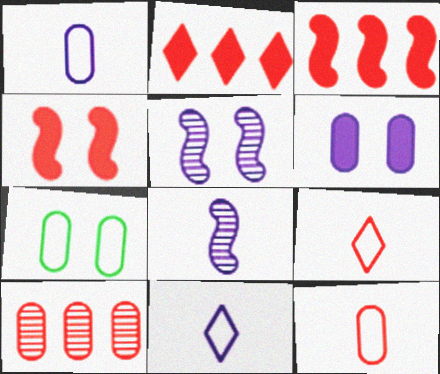[[2, 7, 8], 
[4, 9, 10]]